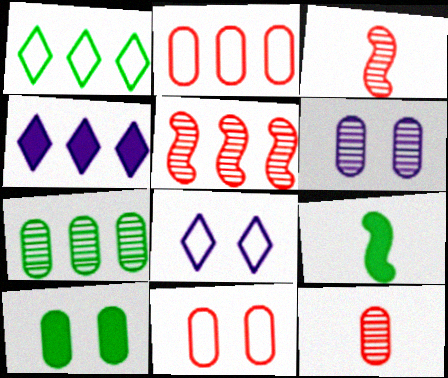[[6, 7, 12], 
[6, 10, 11]]